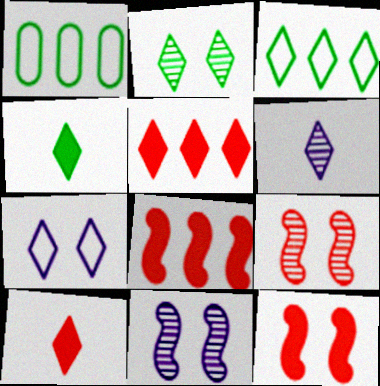[[1, 6, 12], 
[1, 10, 11], 
[2, 3, 4]]